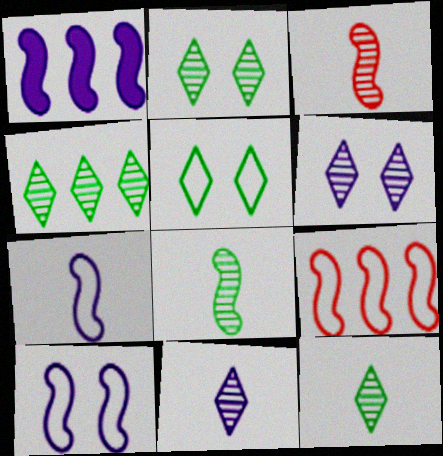[[2, 4, 12]]